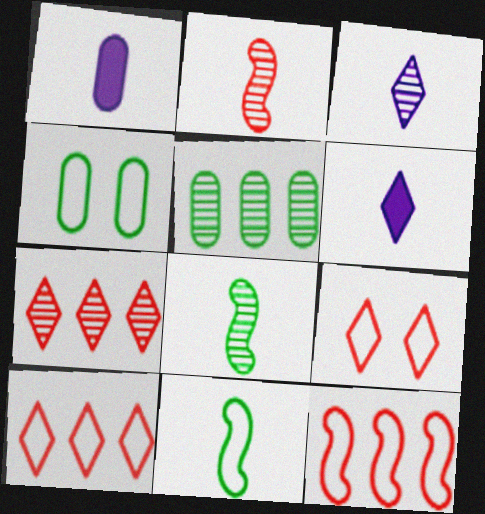[]